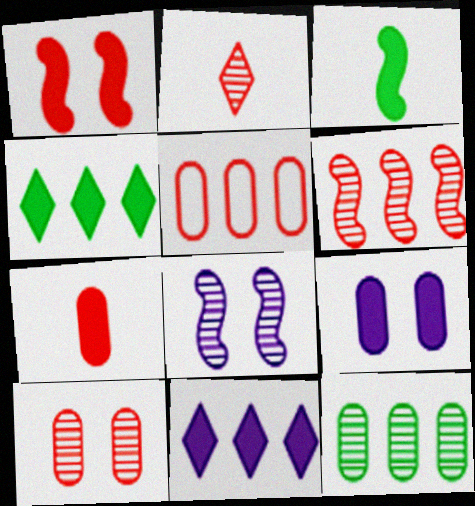[[1, 2, 5], 
[2, 6, 10], 
[2, 8, 12], 
[5, 7, 10]]